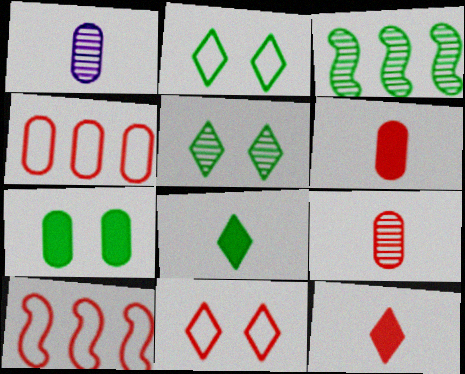[[1, 4, 7]]